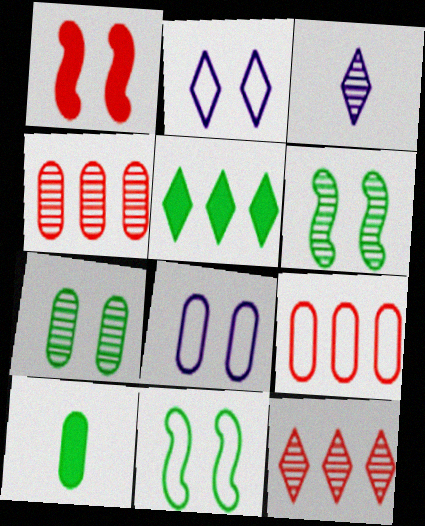[[1, 2, 7], 
[3, 4, 6], 
[4, 8, 10]]